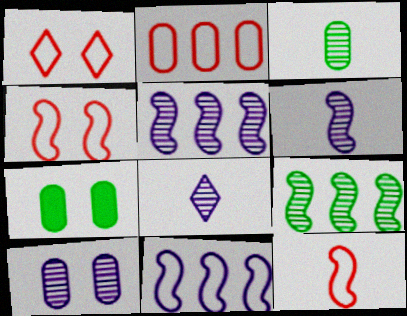[[1, 2, 12], 
[5, 8, 10]]